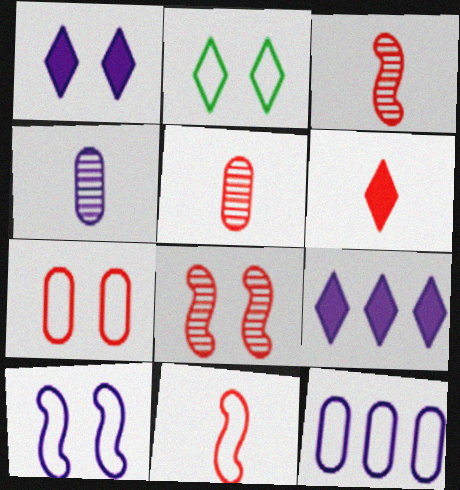[[2, 7, 10], 
[2, 11, 12], 
[4, 9, 10], 
[5, 6, 11]]